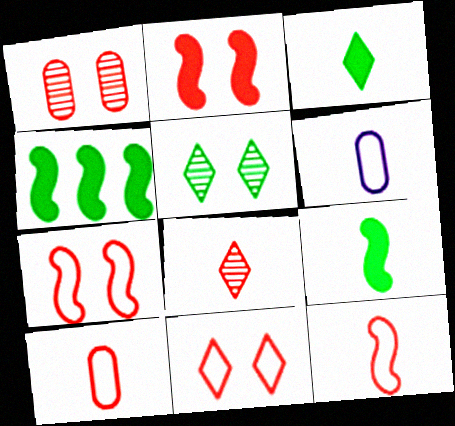[[1, 2, 11], 
[6, 8, 9]]